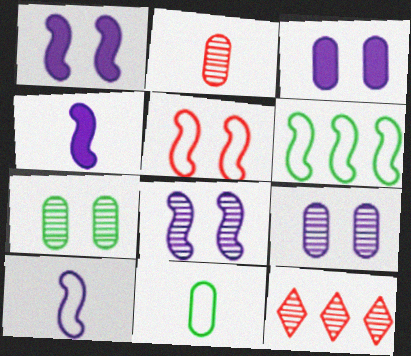[[1, 11, 12], 
[5, 6, 10]]